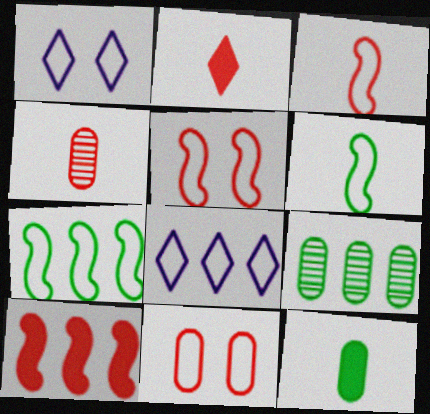[[2, 3, 4], 
[6, 8, 11], 
[8, 9, 10]]